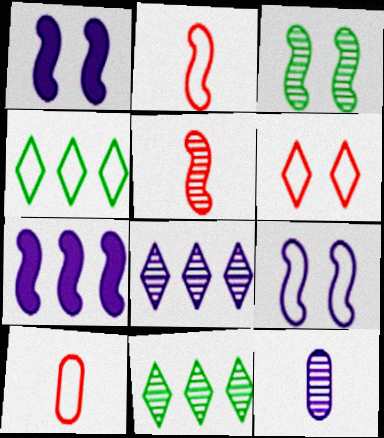[[1, 10, 11], 
[2, 3, 7], 
[4, 9, 10]]